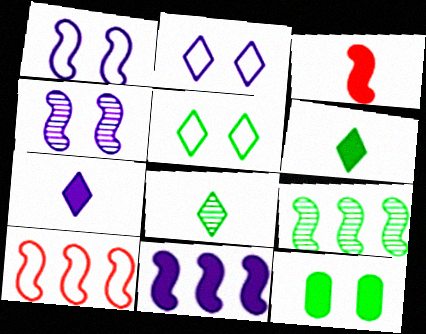[[1, 3, 9], 
[9, 10, 11]]